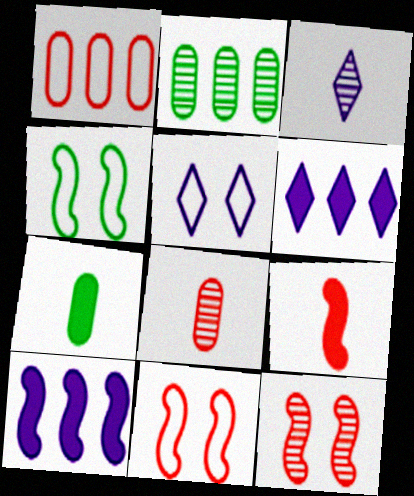[[2, 3, 12], 
[2, 5, 9], 
[3, 5, 6], 
[4, 6, 8]]